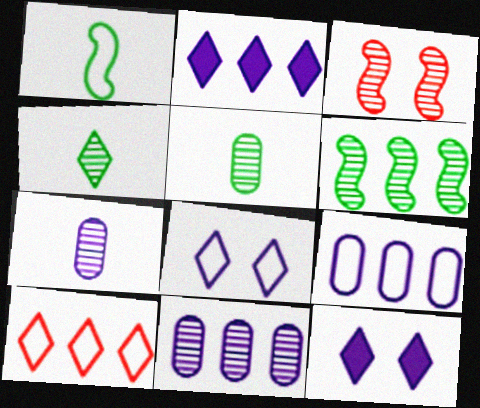[[3, 4, 11], 
[4, 10, 12]]